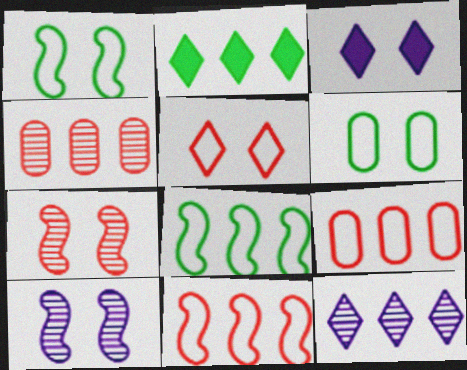[[3, 6, 7]]